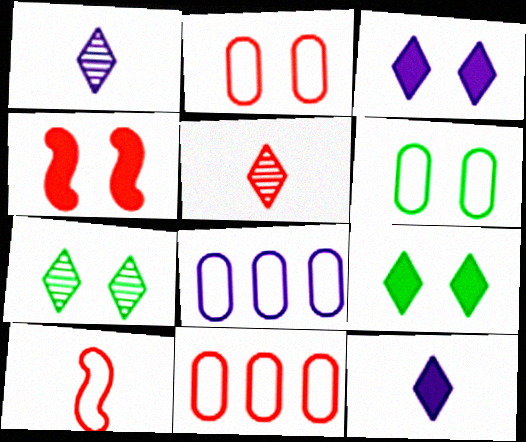[[4, 5, 11]]